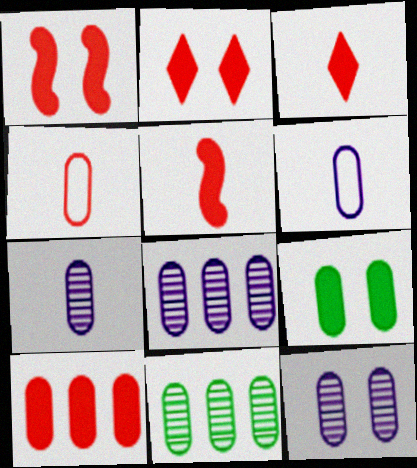[[1, 3, 10], 
[2, 5, 10], 
[4, 8, 9], 
[7, 8, 12]]